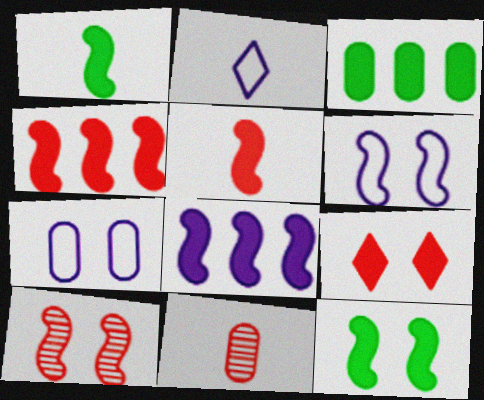[[1, 2, 11], 
[2, 3, 10], 
[3, 7, 11], 
[5, 8, 12], 
[6, 10, 12]]